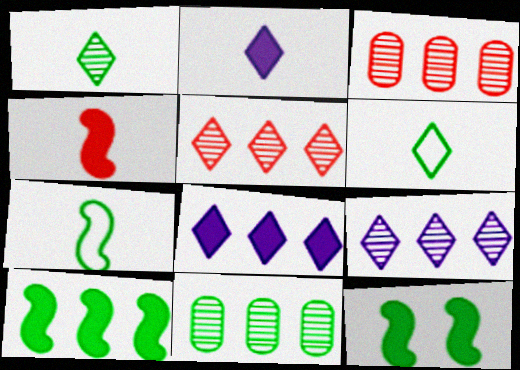[[6, 11, 12]]